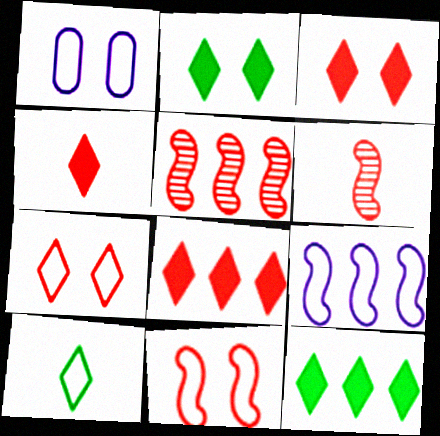[[1, 6, 12], 
[3, 4, 8]]